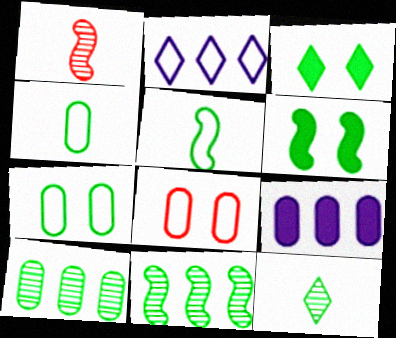[[2, 5, 8], 
[3, 4, 11], 
[3, 5, 10], 
[5, 6, 11]]